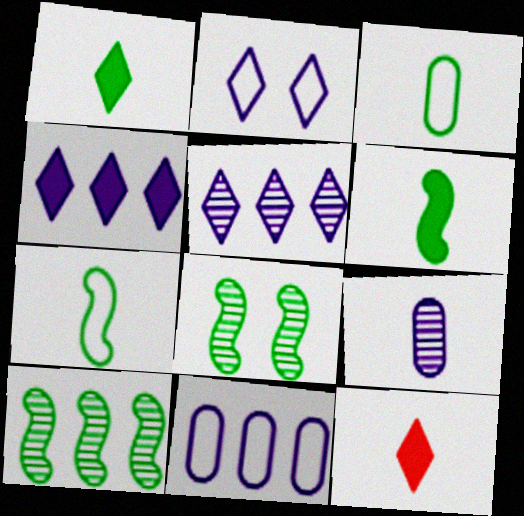[[7, 9, 12], 
[8, 11, 12]]